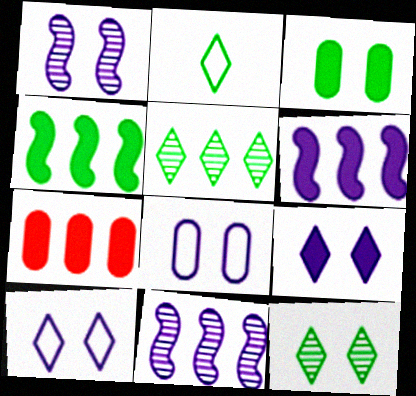[[1, 2, 7], 
[1, 8, 9]]